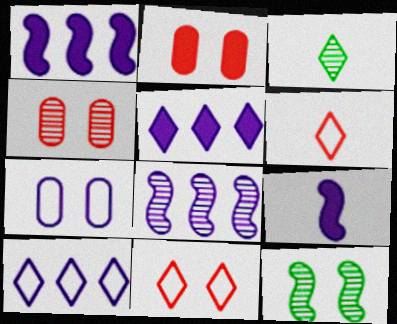[[3, 4, 8], 
[3, 5, 11]]